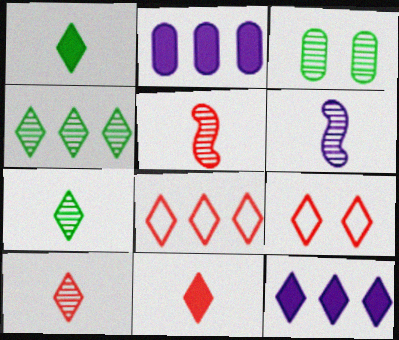[[4, 8, 12], 
[7, 9, 12]]